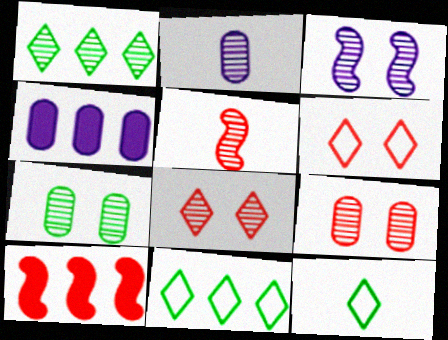[[3, 7, 8]]